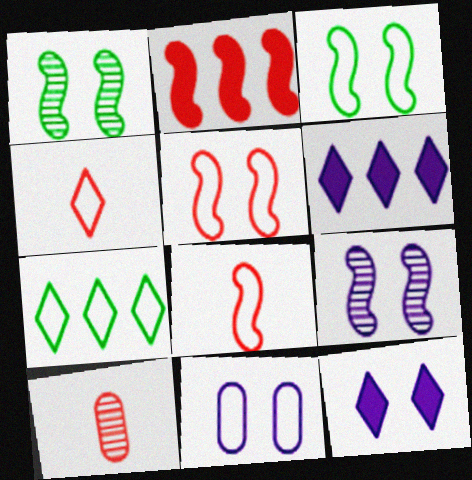[[3, 6, 10], 
[7, 8, 11], 
[9, 11, 12]]